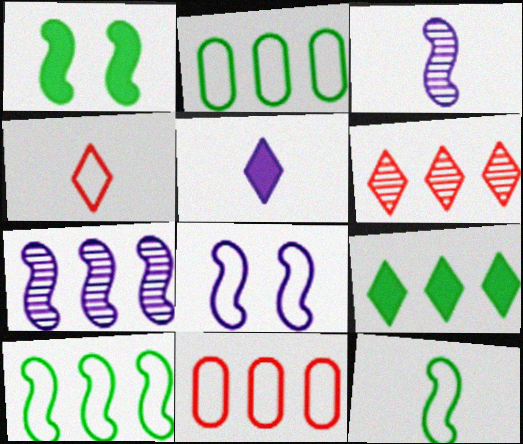[[2, 4, 8], 
[7, 9, 11]]